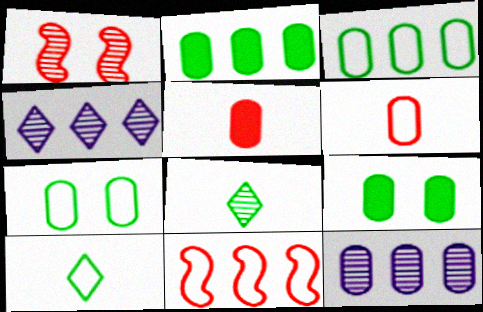[[1, 8, 12], 
[2, 4, 11], 
[5, 7, 12], 
[6, 9, 12]]